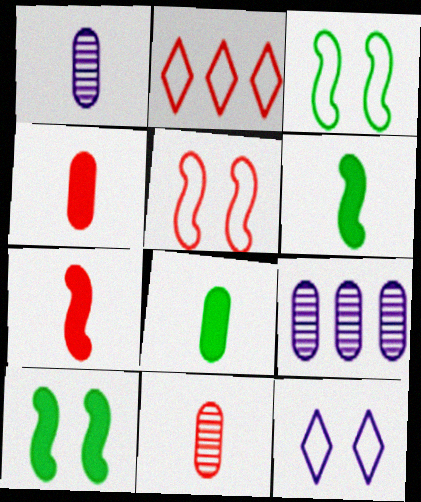[[1, 2, 10]]